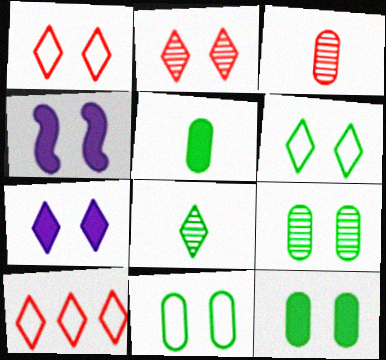[[1, 4, 9], 
[2, 4, 11], 
[2, 6, 7], 
[7, 8, 10], 
[9, 11, 12]]